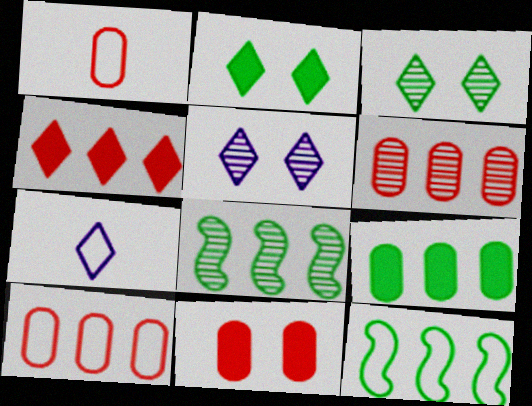[[1, 6, 11], 
[3, 4, 7], 
[7, 8, 11]]